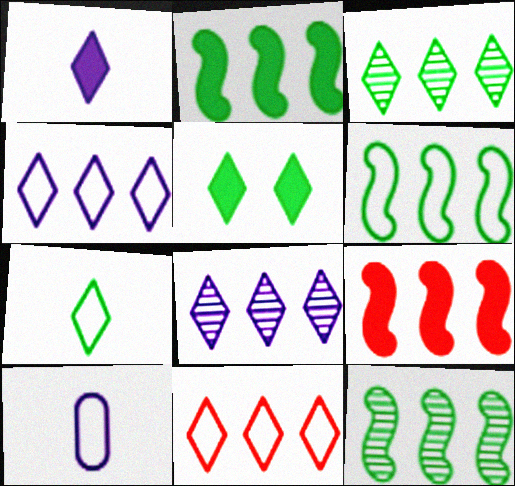[[2, 6, 12], 
[3, 5, 7]]